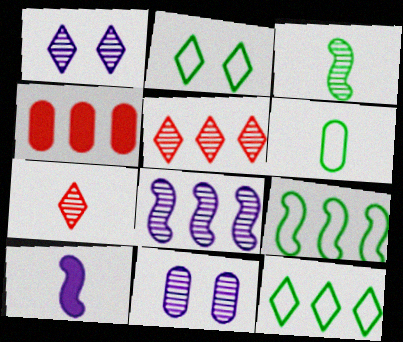[[2, 6, 9], 
[3, 5, 11], 
[4, 6, 11], 
[4, 8, 12], 
[6, 7, 10]]